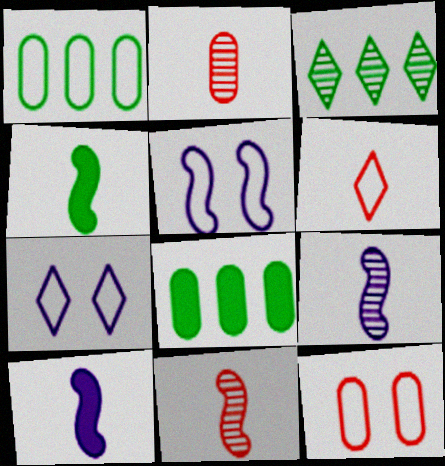[[1, 5, 6], 
[3, 10, 12], 
[7, 8, 11]]